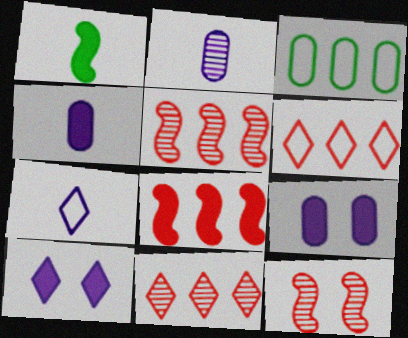[]